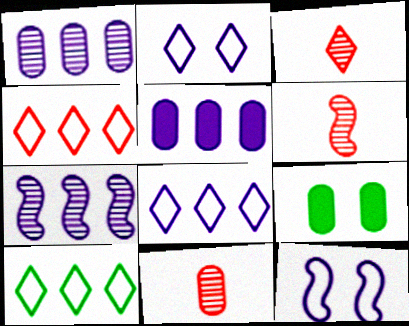[[3, 6, 11], 
[4, 8, 10], 
[5, 7, 8], 
[6, 8, 9]]